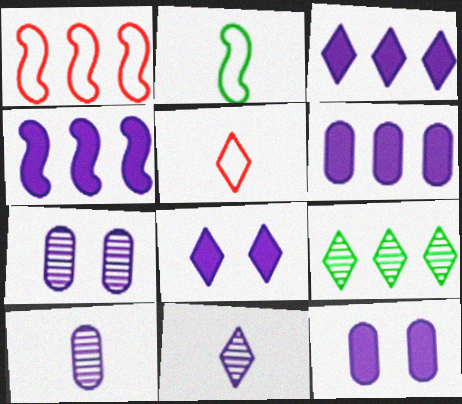[[1, 6, 9], 
[3, 4, 6], 
[5, 8, 9]]